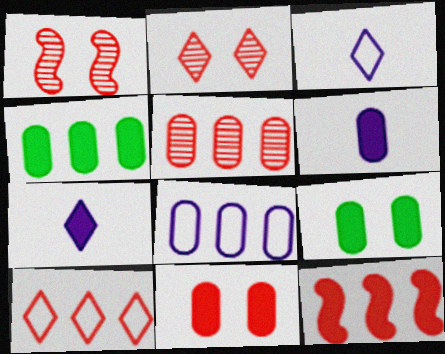[[1, 3, 4], 
[4, 5, 8], 
[4, 6, 11], 
[5, 10, 12], 
[7, 9, 12]]